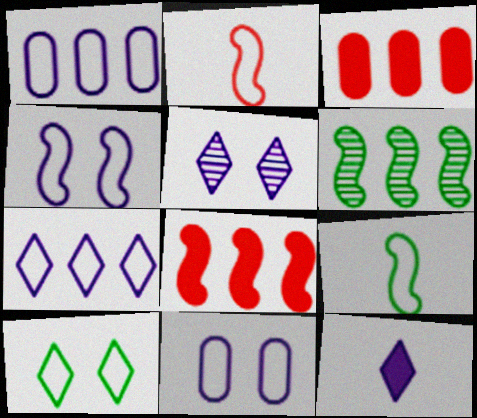[[1, 2, 10], 
[3, 5, 9], 
[3, 6, 7], 
[5, 7, 12]]